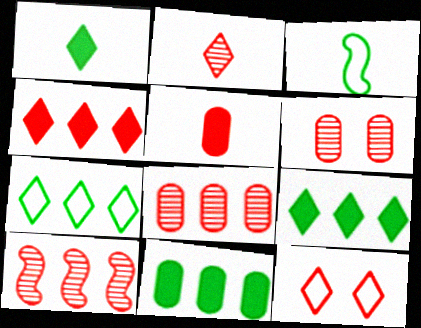[[2, 4, 12], 
[2, 6, 10], 
[5, 10, 12]]